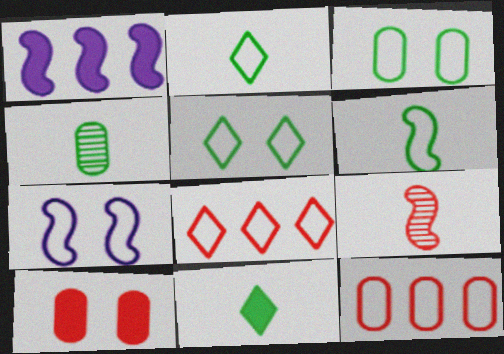[[1, 10, 11], 
[2, 7, 12], 
[4, 6, 11], 
[8, 9, 10]]